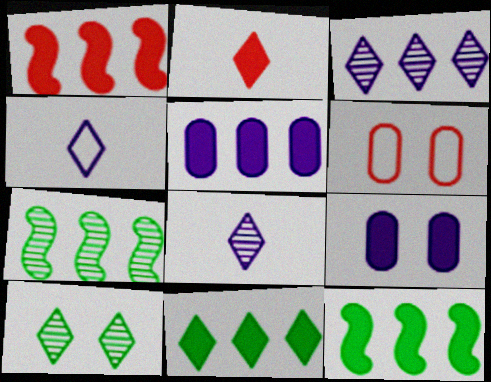[[1, 5, 11], 
[2, 9, 12], 
[6, 8, 12]]